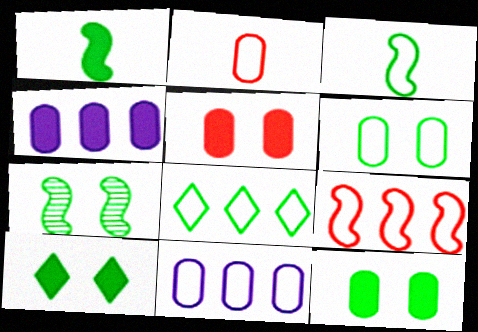[[2, 6, 11], 
[3, 6, 8], 
[6, 7, 10], 
[8, 9, 11]]